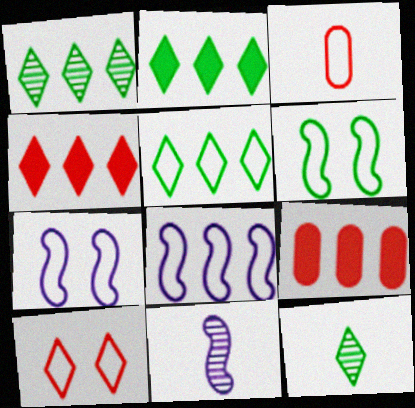[[1, 2, 5], 
[1, 8, 9], 
[3, 5, 7], 
[7, 9, 12]]